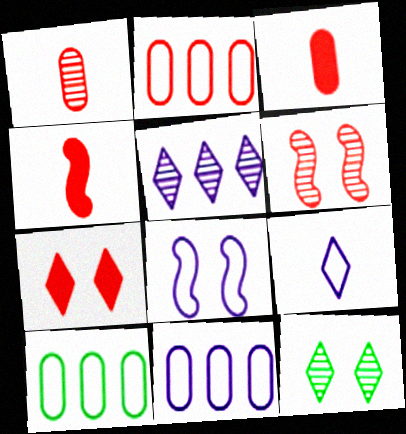[[2, 10, 11], 
[4, 11, 12], 
[8, 9, 11]]